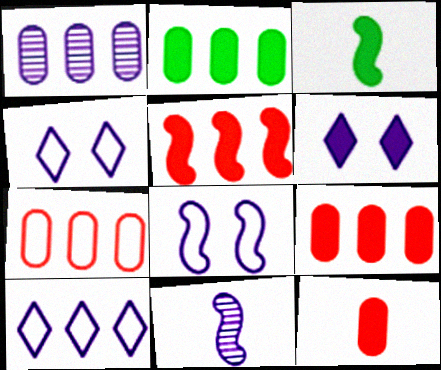[[1, 2, 7], 
[3, 6, 9]]